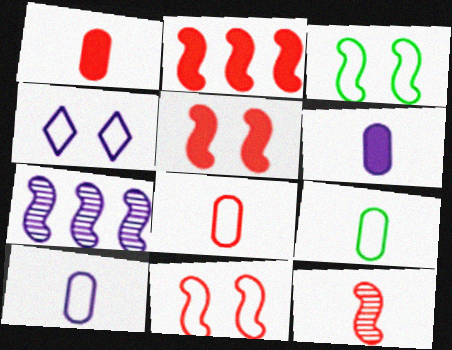[[2, 11, 12], 
[4, 6, 7], 
[8, 9, 10]]